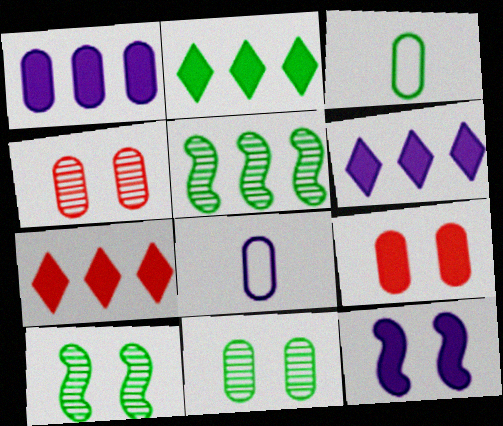[[1, 3, 4], 
[2, 3, 10], 
[2, 6, 7], 
[7, 8, 10]]